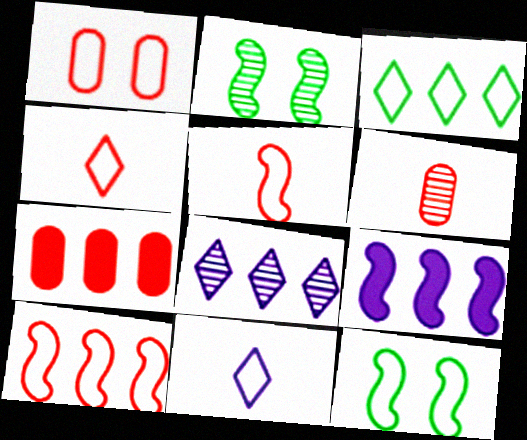[[1, 4, 10], 
[1, 6, 7], 
[2, 5, 9], 
[2, 6, 8], 
[2, 7, 11]]